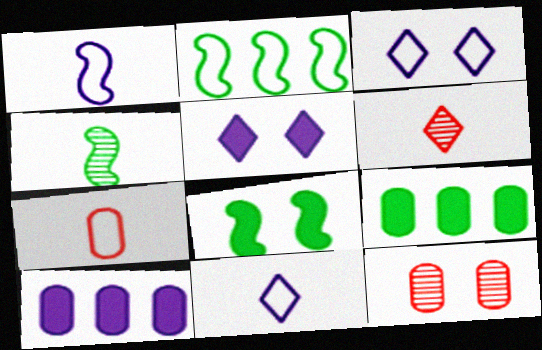[[2, 3, 7], 
[2, 4, 8], 
[3, 8, 12]]